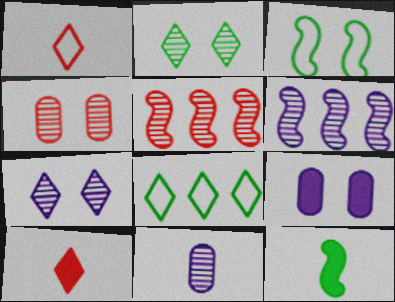[[1, 11, 12], 
[2, 5, 11], 
[6, 7, 11], 
[7, 8, 10]]